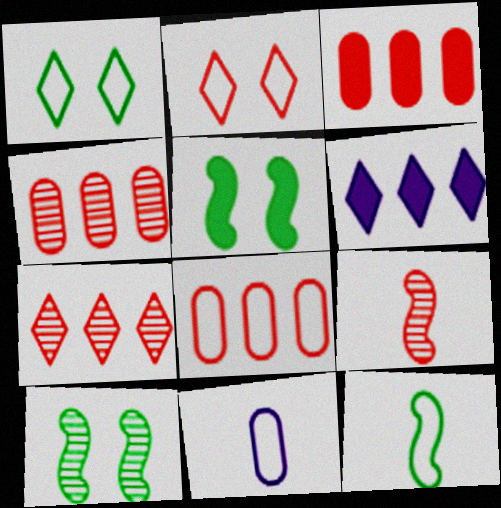[[2, 3, 9], 
[3, 4, 8], 
[5, 7, 11]]